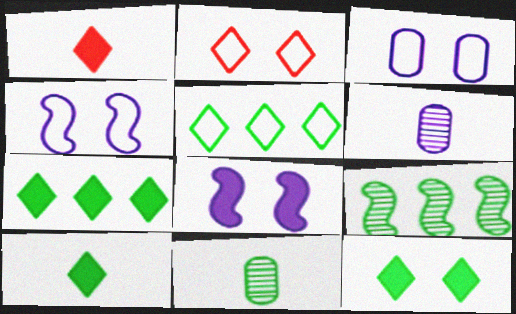[[1, 3, 9], 
[7, 10, 12]]